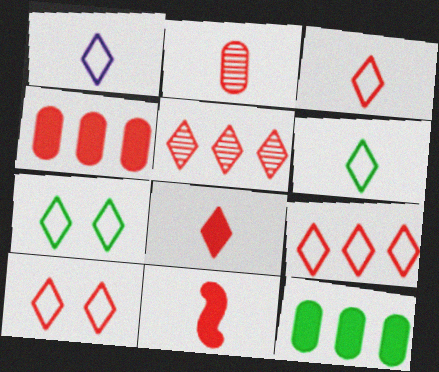[[1, 3, 6], 
[1, 7, 9], 
[2, 3, 11], 
[3, 9, 10], 
[5, 8, 10]]